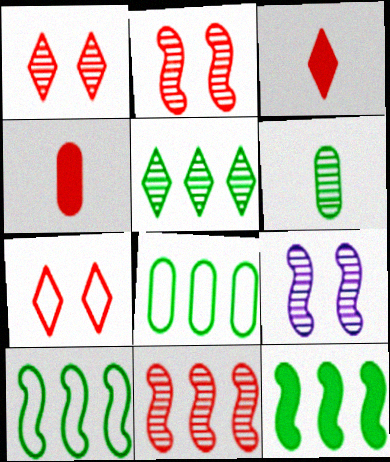[[3, 8, 9], 
[4, 7, 11], 
[5, 8, 12]]